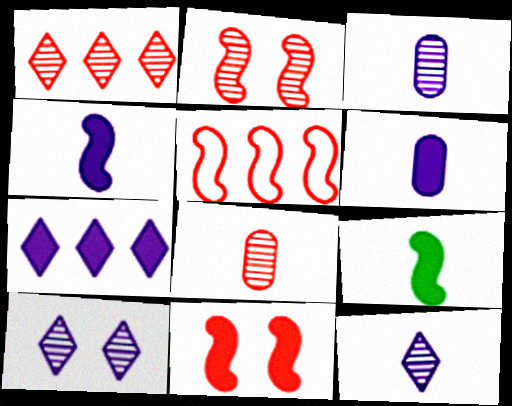[[1, 2, 8]]